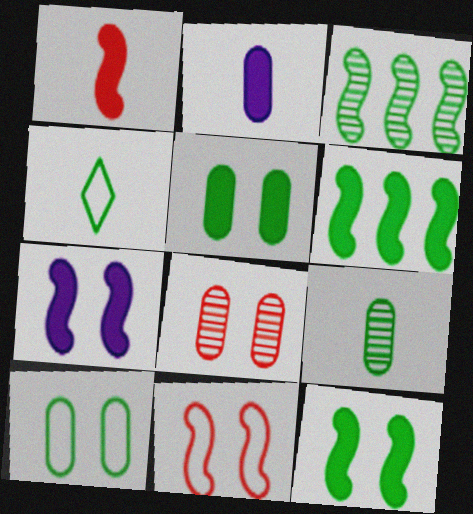[[1, 6, 7], 
[3, 4, 5]]